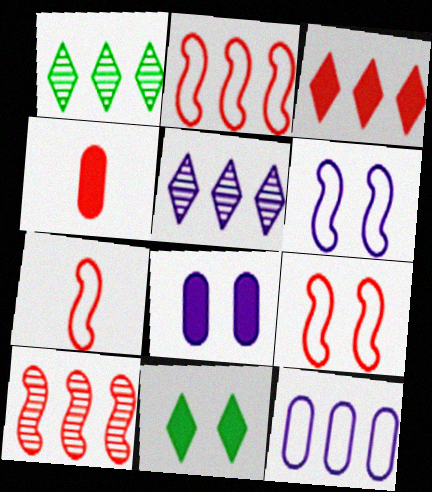[[1, 4, 6], 
[1, 7, 8], 
[2, 7, 9]]